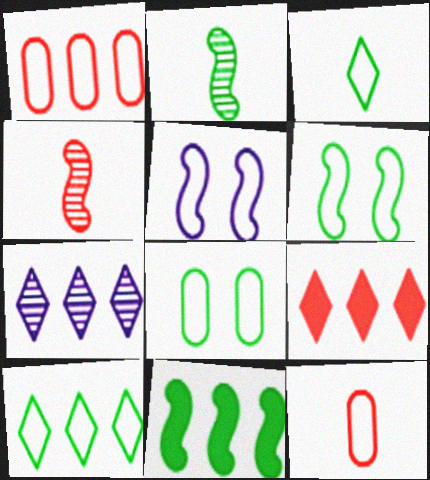[[1, 3, 5], 
[1, 7, 11], 
[2, 6, 11], 
[4, 5, 11], 
[5, 10, 12], 
[7, 9, 10]]